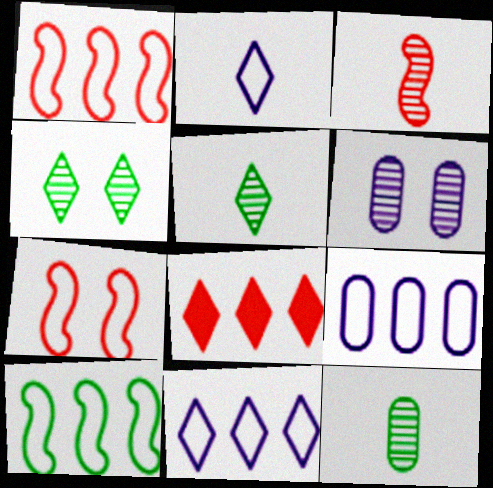[[2, 4, 8]]